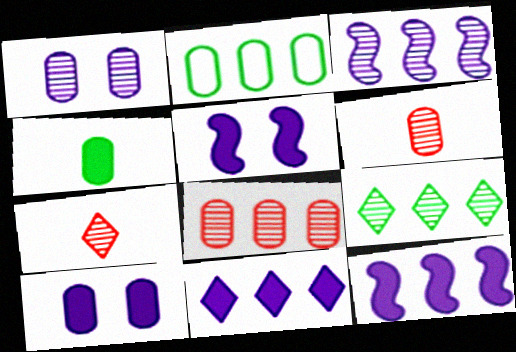[[2, 5, 7], 
[2, 6, 10], 
[3, 8, 9]]